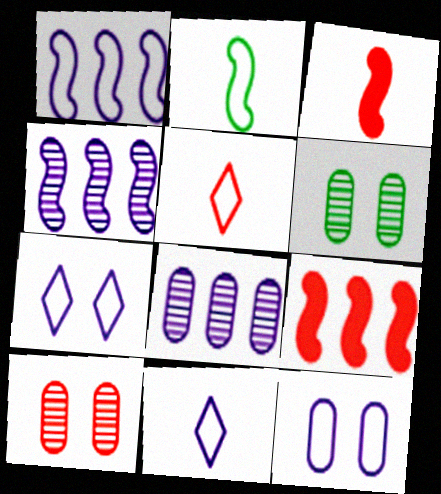[[1, 11, 12], 
[5, 9, 10], 
[6, 9, 11]]